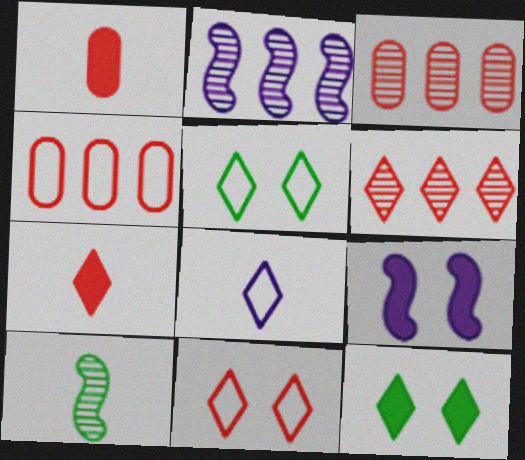[[1, 2, 5], 
[1, 8, 10], 
[6, 7, 11], 
[6, 8, 12]]